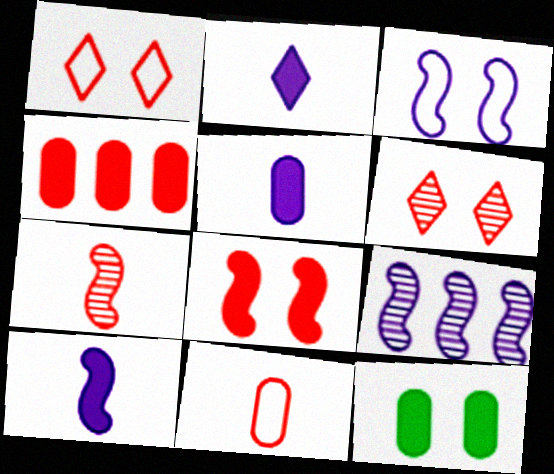[[1, 4, 7], 
[2, 5, 10], 
[3, 6, 12], 
[3, 9, 10], 
[4, 5, 12]]